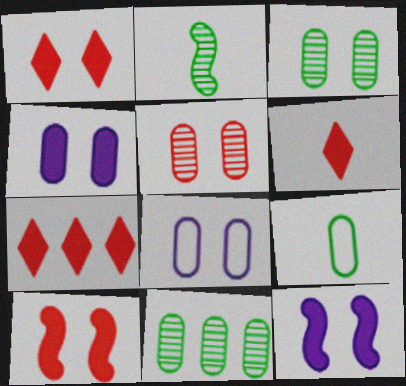[[1, 6, 7], 
[2, 7, 8]]